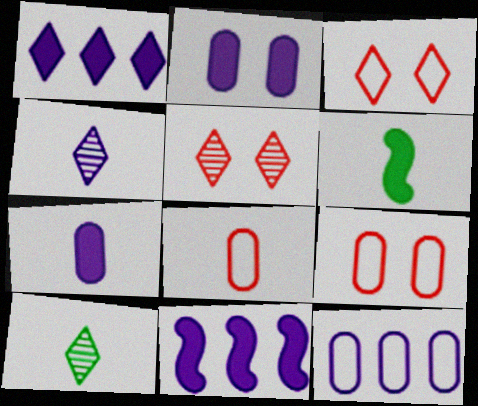[[1, 3, 10], 
[4, 6, 8], 
[5, 6, 12], 
[9, 10, 11]]